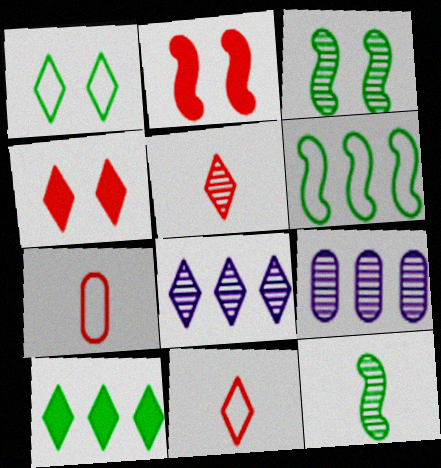[[3, 5, 9]]